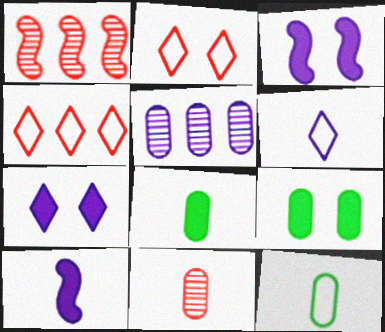[[1, 6, 9], 
[1, 7, 12], 
[3, 5, 6]]